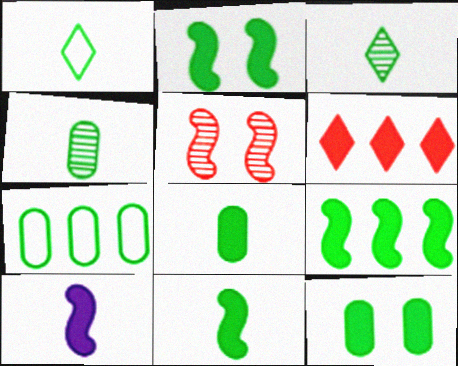[[1, 4, 11], 
[2, 3, 7], 
[2, 9, 11], 
[4, 7, 12], 
[6, 10, 12]]